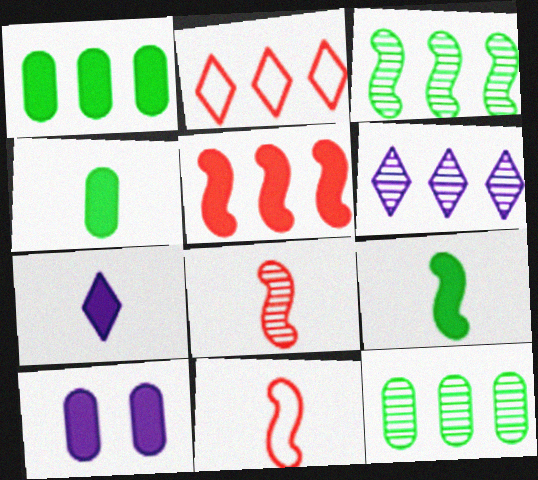[]